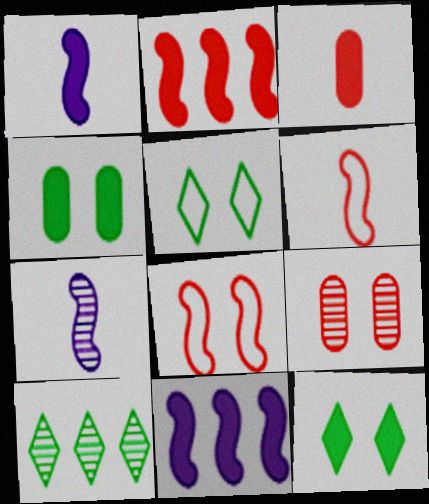[[3, 11, 12], 
[7, 9, 10]]